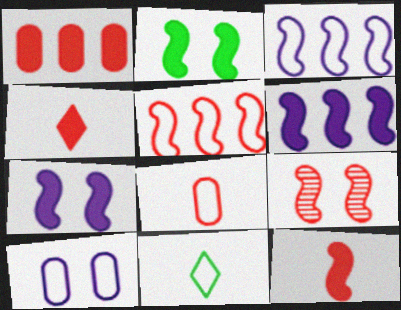[[2, 6, 12], 
[5, 9, 12], 
[5, 10, 11]]